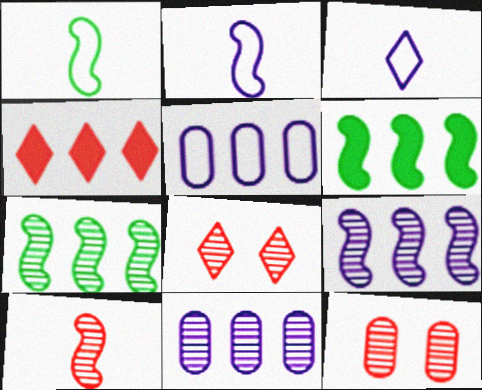[[3, 6, 12], 
[4, 5, 7]]